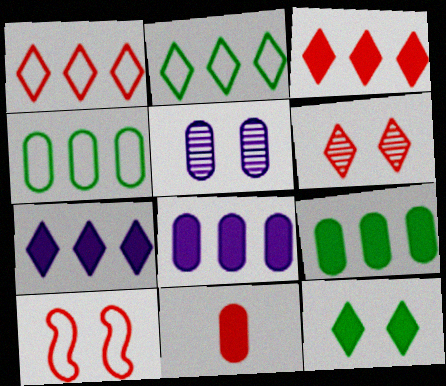[[4, 5, 11], 
[5, 10, 12]]